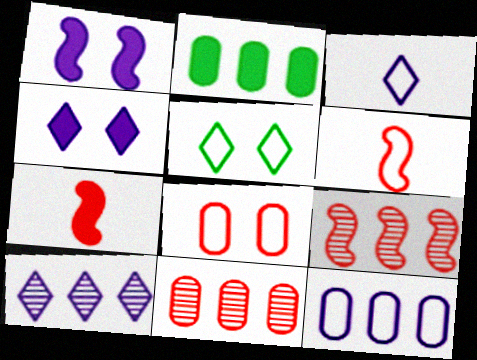[[2, 4, 7], 
[2, 11, 12], 
[3, 4, 10], 
[5, 6, 12]]